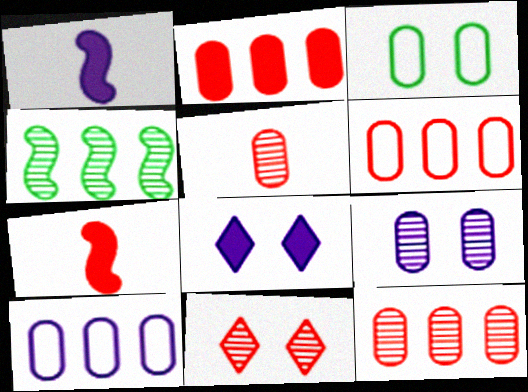[[2, 6, 12], 
[6, 7, 11]]